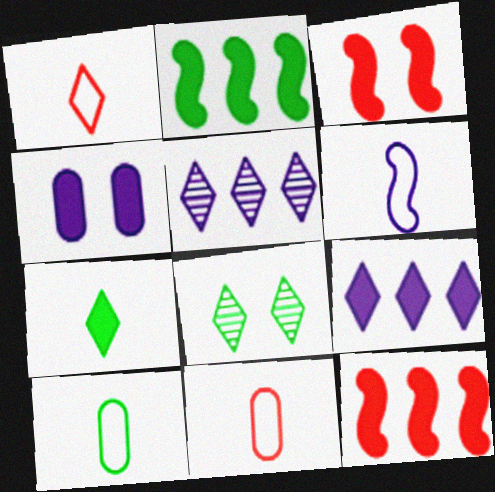[[1, 6, 10], 
[1, 8, 9], 
[2, 8, 10], 
[3, 5, 10], 
[4, 5, 6], 
[4, 7, 12]]